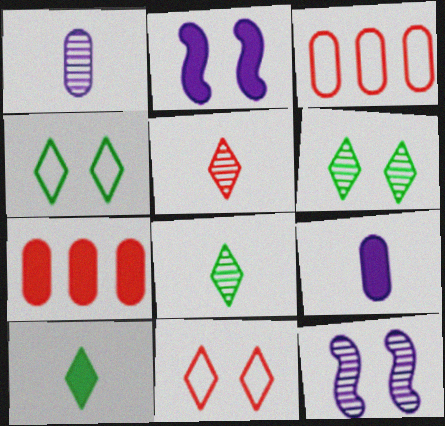[[2, 3, 8], 
[2, 7, 10], 
[3, 10, 12]]